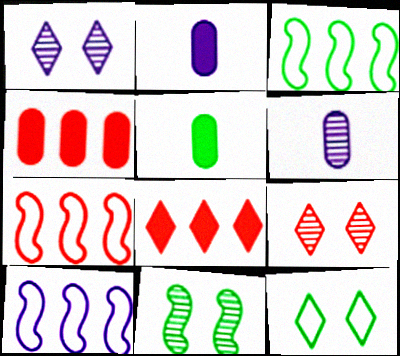[[1, 2, 10], 
[1, 5, 7], 
[2, 3, 9], 
[3, 7, 10], 
[5, 9, 10]]